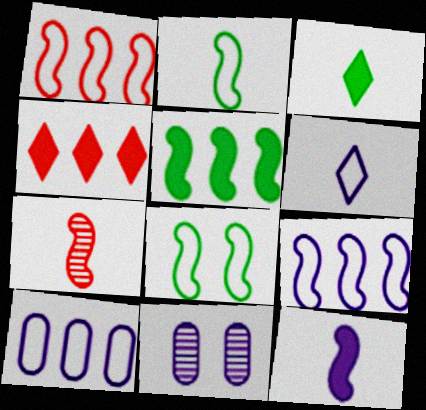[[1, 3, 11], 
[2, 4, 11], 
[2, 7, 12]]